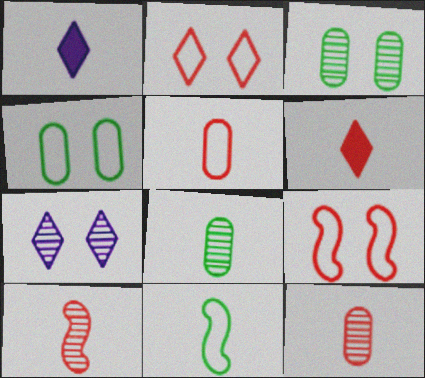[[1, 11, 12], 
[5, 6, 10]]